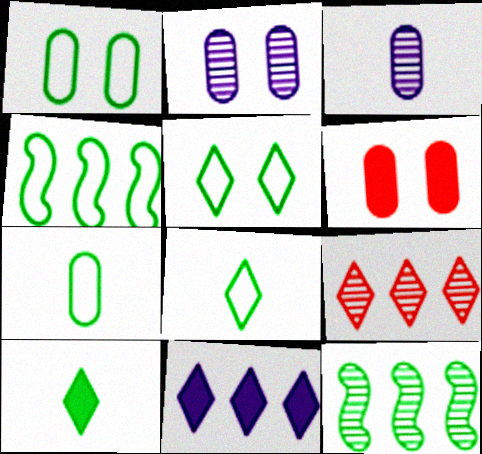[[1, 2, 6], 
[1, 4, 8], 
[1, 10, 12], 
[4, 5, 7]]